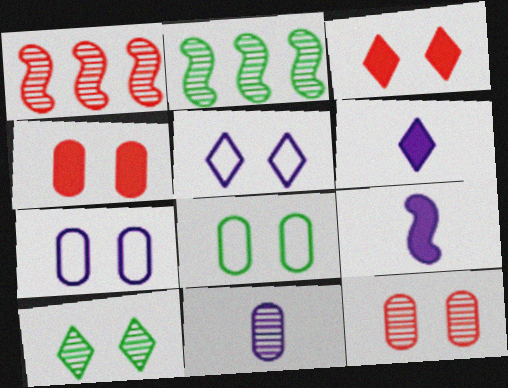[[1, 6, 8], 
[1, 10, 11], 
[3, 5, 10]]